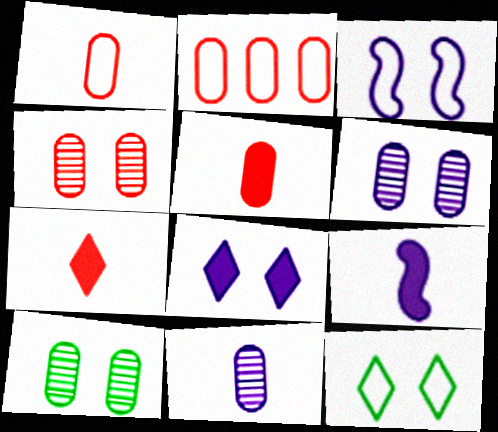[[2, 4, 5], 
[3, 6, 8], 
[4, 6, 10]]